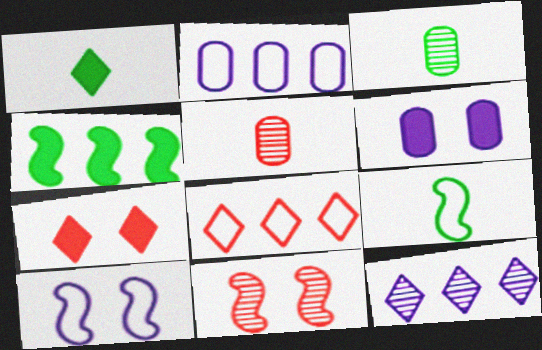[[1, 2, 11], 
[1, 3, 9], 
[3, 11, 12]]